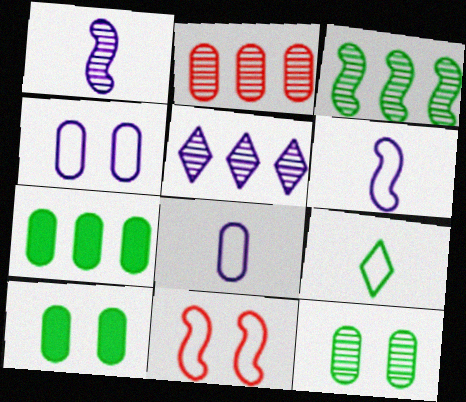[[2, 3, 5], 
[2, 8, 10], 
[3, 9, 10]]